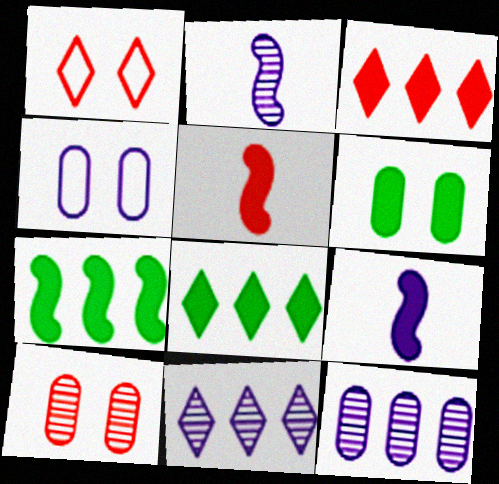[[3, 6, 9], 
[4, 6, 10], 
[4, 9, 11]]